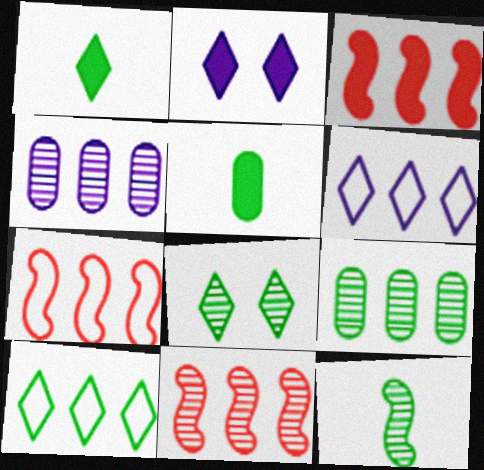[[1, 8, 10], 
[2, 3, 5], 
[3, 4, 10], 
[3, 6, 9], 
[3, 7, 11], 
[8, 9, 12]]